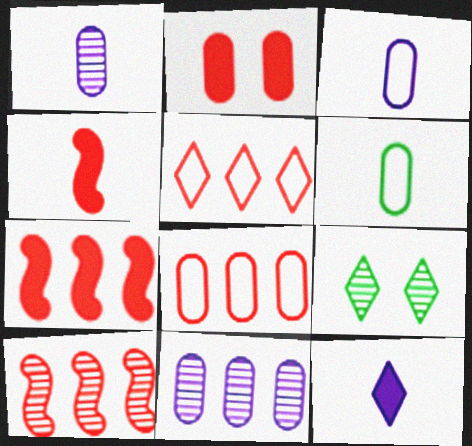[[1, 9, 10], 
[2, 6, 11], 
[3, 7, 9], 
[5, 9, 12]]